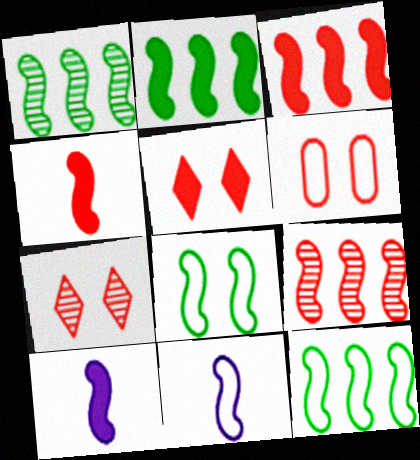[[1, 2, 12], 
[8, 9, 10]]